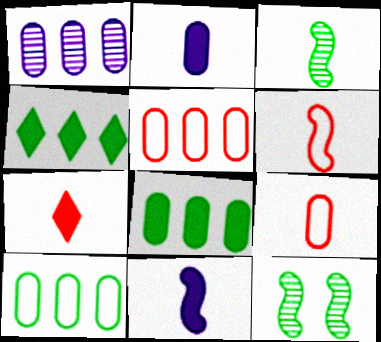[[1, 5, 8], 
[3, 6, 11]]